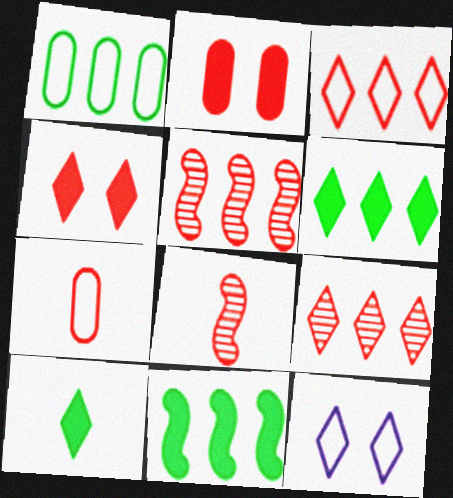[[2, 3, 8], 
[4, 5, 7], 
[9, 10, 12]]